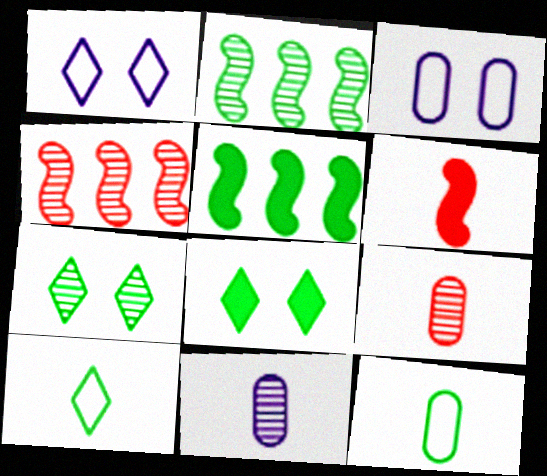[[1, 5, 9], 
[2, 8, 12], 
[4, 7, 11], 
[5, 7, 12], 
[6, 10, 11]]